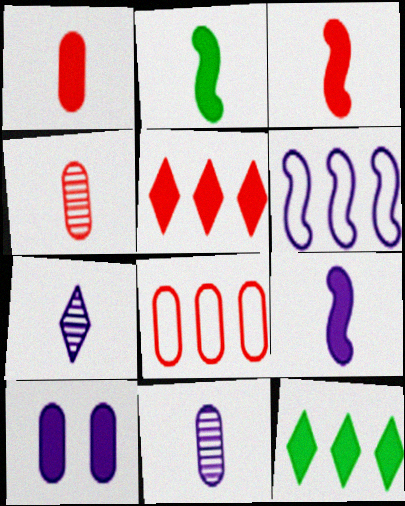[[2, 3, 9], 
[2, 5, 10], 
[3, 10, 12], 
[6, 7, 10]]